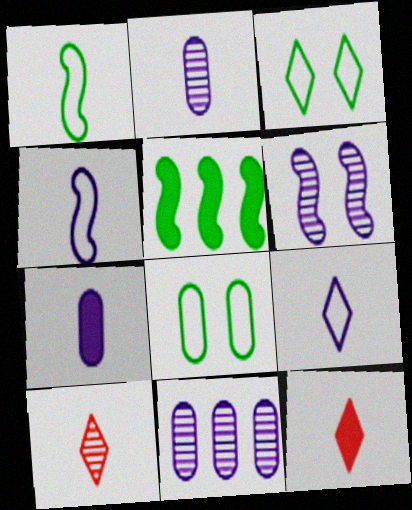[[1, 2, 12], 
[1, 7, 10]]